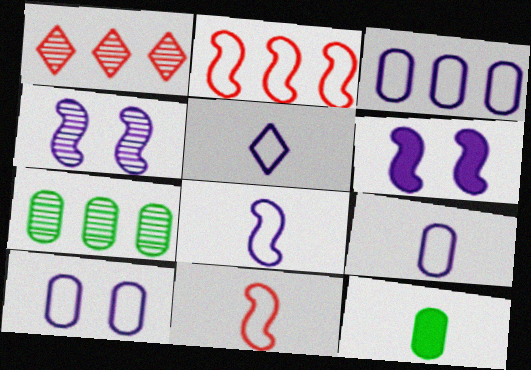[[3, 9, 10], 
[5, 8, 9]]